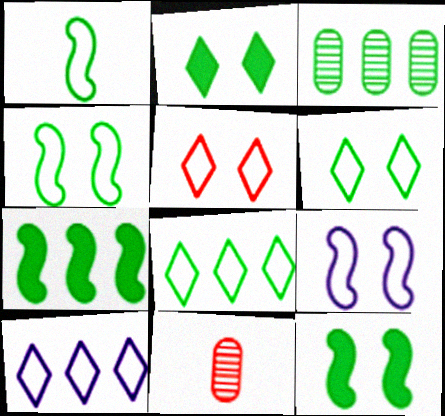[[1, 2, 3], 
[3, 7, 8], 
[10, 11, 12]]